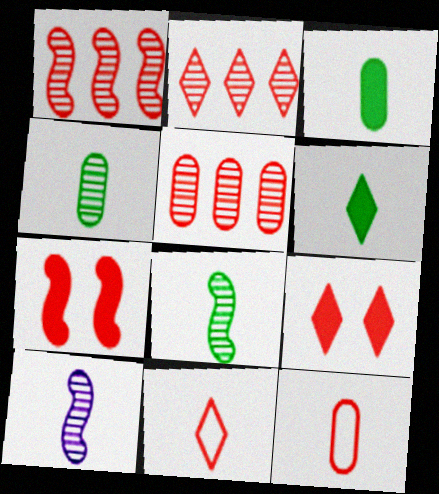[[1, 2, 5], 
[1, 9, 12], 
[2, 7, 12], 
[2, 9, 11], 
[3, 10, 11], 
[5, 7, 11], 
[6, 10, 12]]